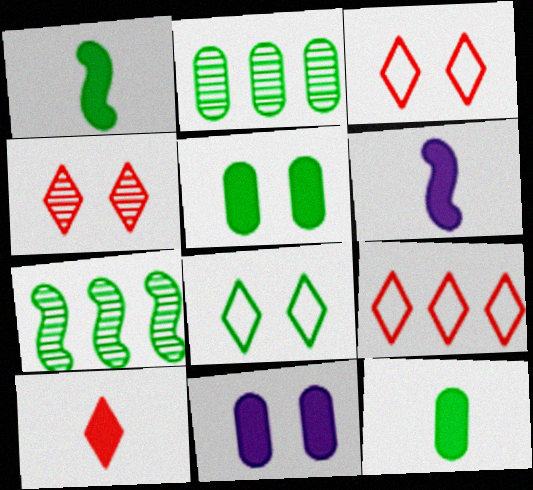[[1, 2, 8], 
[2, 3, 6], 
[4, 9, 10], 
[6, 10, 12], 
[7, 8, 12]]